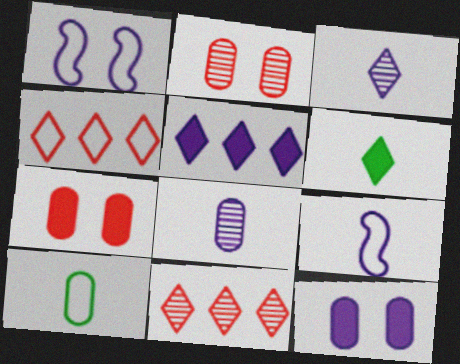[[1, 4, 10], 
[1, 5, 8]]